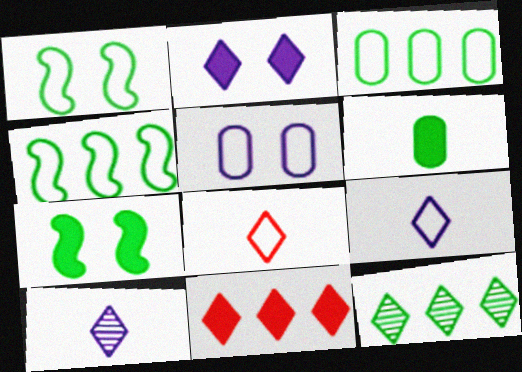[[1, 6, 12], 
[2, 8, 12], 
[4, 5, 8]]